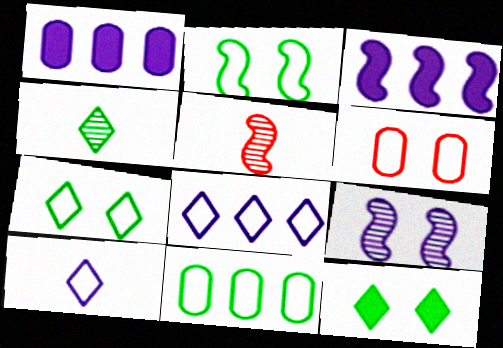[[1, 5, 7], 
[1, 9, 10], 
[2, 3, 5], 
[3, 4, 6], 
[6, 9, 12]]